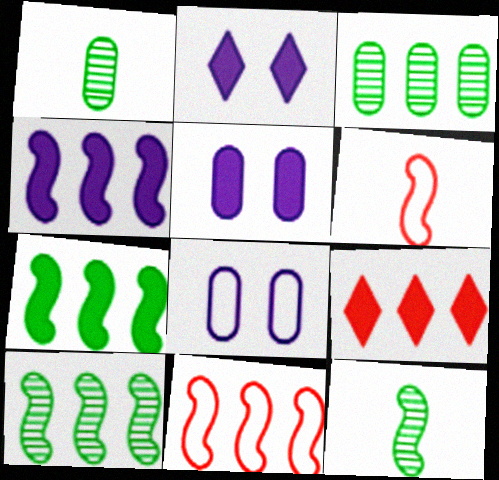[[1, 2, 11], 
[2, 3, 6], 
[4, 10, 11], 
[8, 9, 12]]